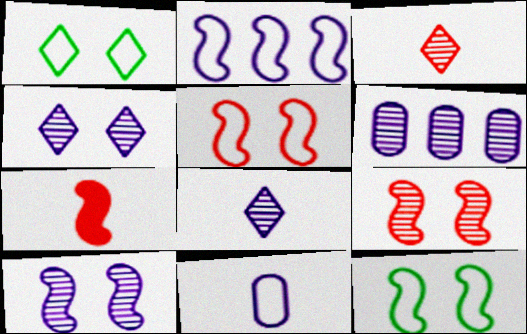[[1, 6, 7], 
[6, 8, 10]]